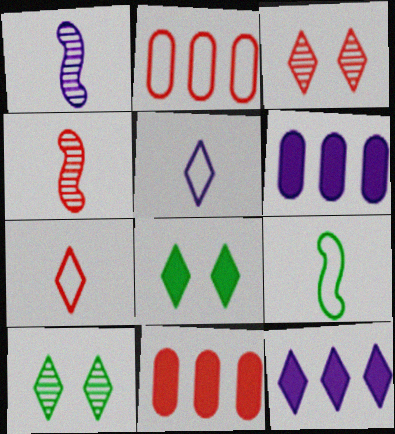[[1, 2, 8], 
[3, 6, 9], 
[7, 10, 12]]